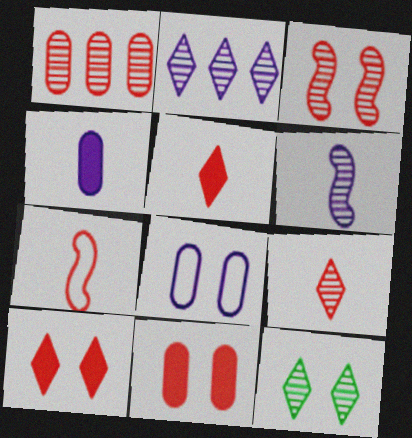[[1, 3, 9], 
[1, 6, 12], 
[1, 7, 10], 
[2, 9, 12]]